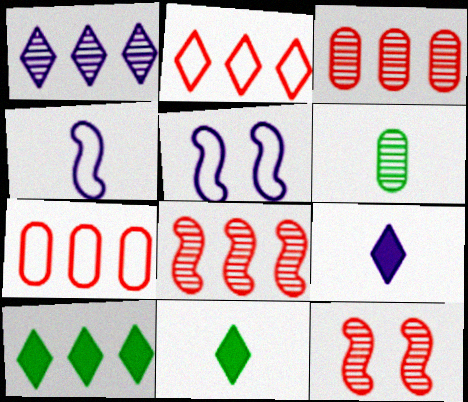[[1, 2, 10], 
[1, 6, 12], 
[3, 5, 11]]